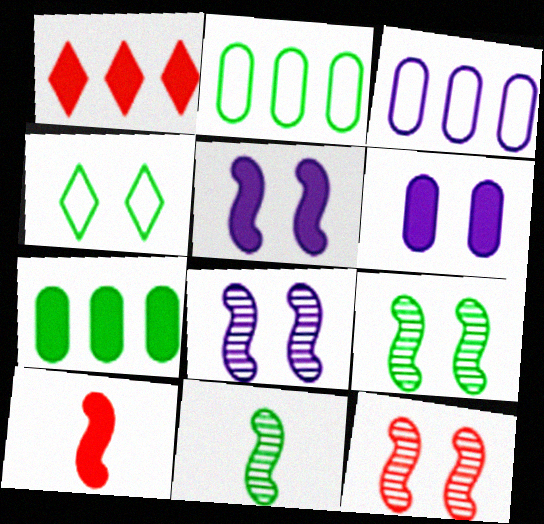[[4, 6, 12], 
[4, 7, 11], 
[8, 9, 12]]